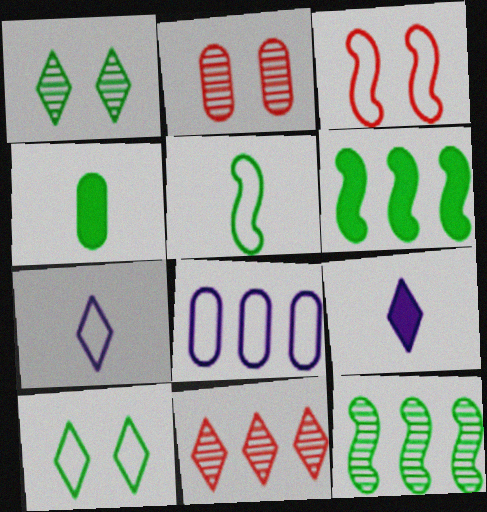[[2, 4, 8], 
[2, 6, 7], 
[4, 10, 12], 
[6, 8, 11], 
[9, 10, 11]]